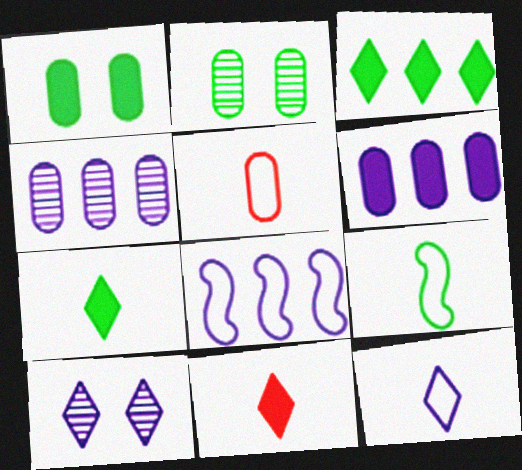[[1, 4, 5], 
[2, 3, 9], 
[2, 5, 6], 
[2, 8, 11], 
[5, 9, 12]]